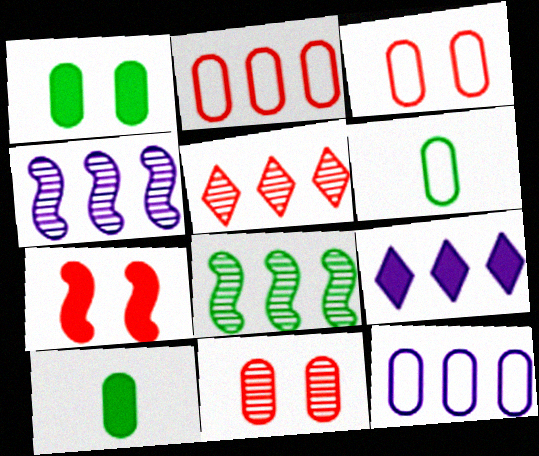[[2, 8, 9], 
[3, 6, 12], 
[4, 9, 12], 
[7, 9, 10], 
[10, 11, 12]]